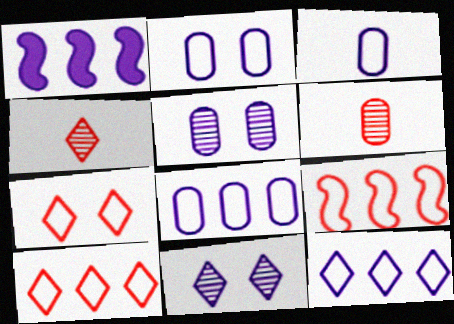[[1, 3, 11], 
[2, 3, 8]]